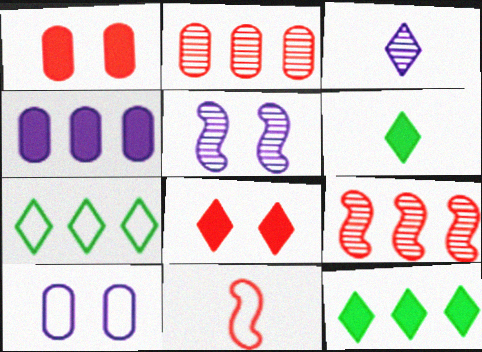[[2, 8, 11], 
[3, 7, 8], 
[4, 7, 9], 
[6, 9, 10], 
[7, 10, 11]]